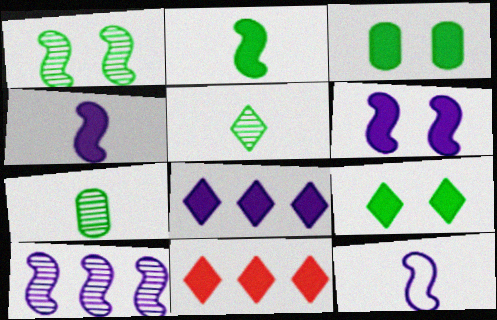[[3, 4, 11], 
[6, 10, 12]]